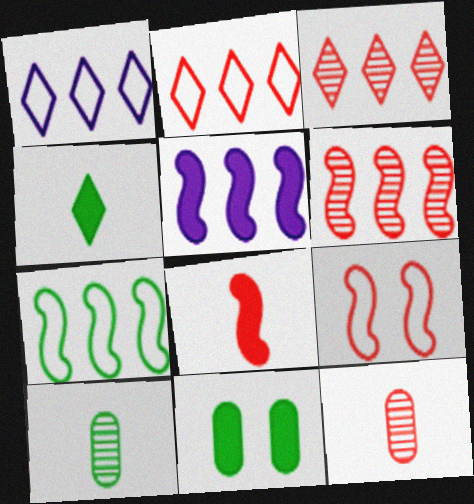[[5, 6, 7], 
[6, 8, 9]]